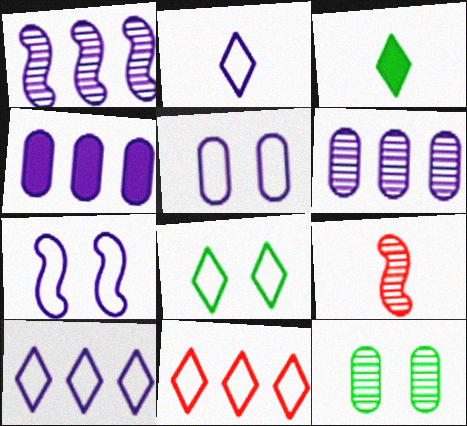[[1, 4, 10], 
[2, 8, 11], 
[4, 8, 9]]